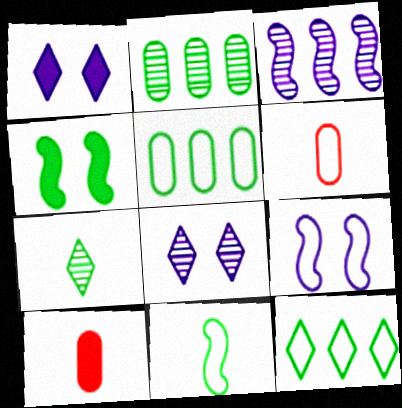[[4, 5, 7], 
[6, 9, 12]]